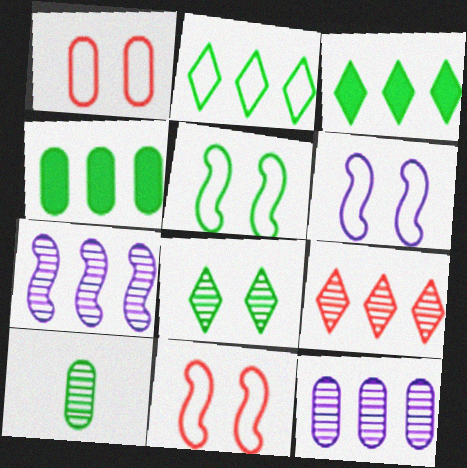[[3, 5, 10], 
[5, 6, 11]]